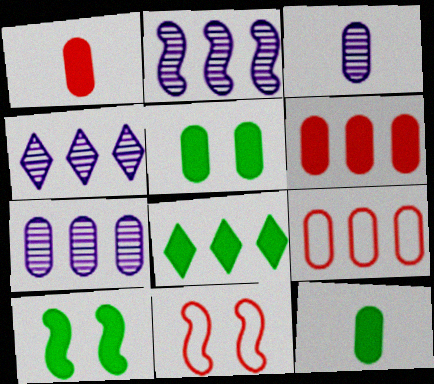[[2, 4, 7], 
[2, 8, 9], 
[3, 5, 9], 
[3, 8, 11], 
[4, 11, 12], 
[8, 10, 12]]